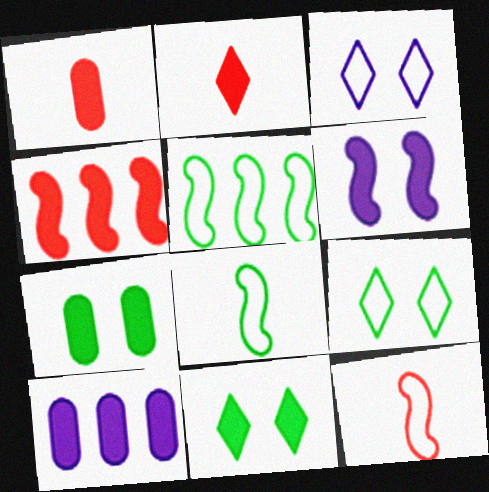[[1, 7, 10]]